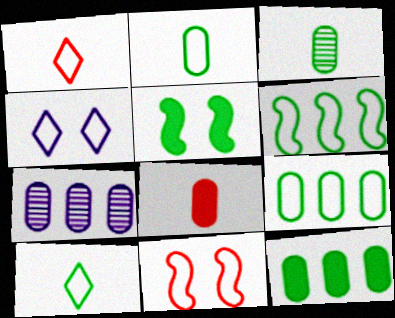[[1, 5, 7]]